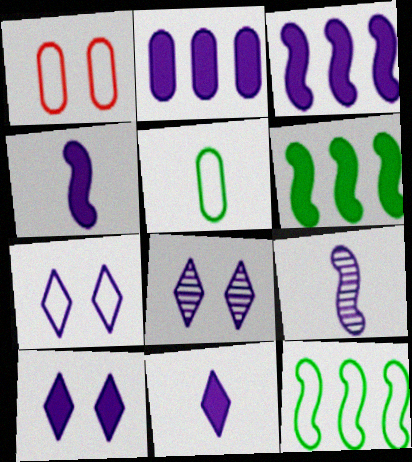[[2, 4, 10], 
[2, 7, 9], 
[7, 8, 10]]